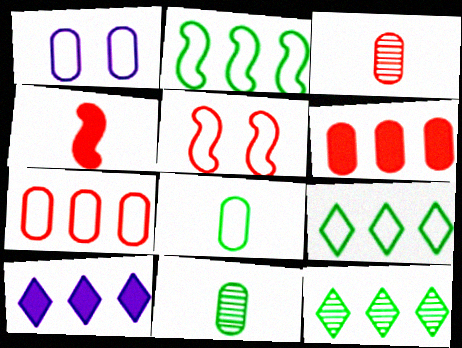[[1, 4, 12], 
[1, 6, 11], 
[1, 7, 8], 
[5, 10, 11]]